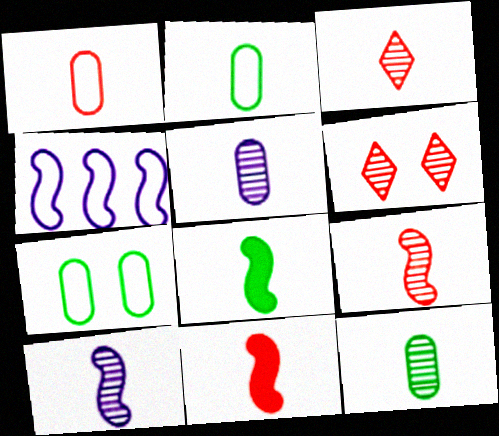[[1, 3, 11], 
[3, 10, 12]]